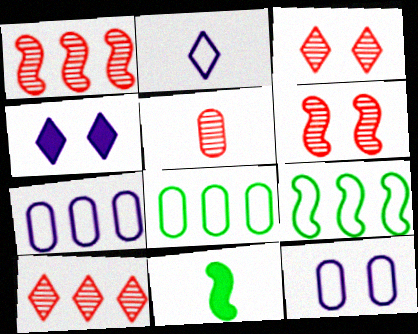[[1, 3, 5], 
[2, 5, 11], 
[3, 7, 11], 
[4, 5, 9], 
[5, 6, 10], 
[10, 11, 12]]